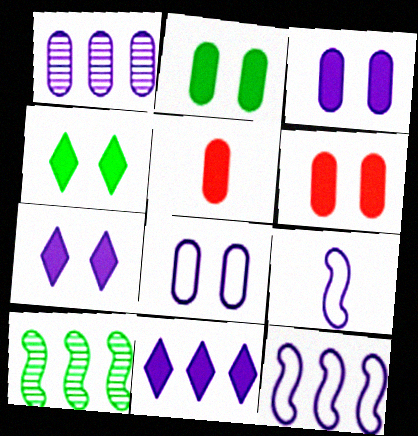[[1, 7, 9], 
[1, 11, 12], 
[2, 3, 6]]